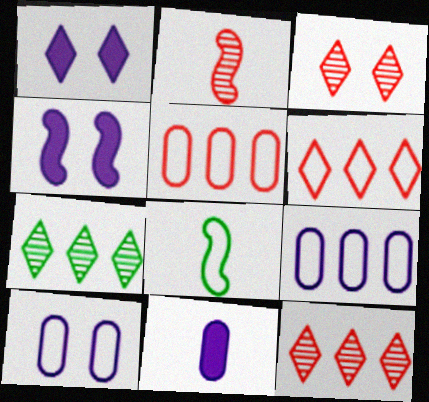[[6, 8, 10]]